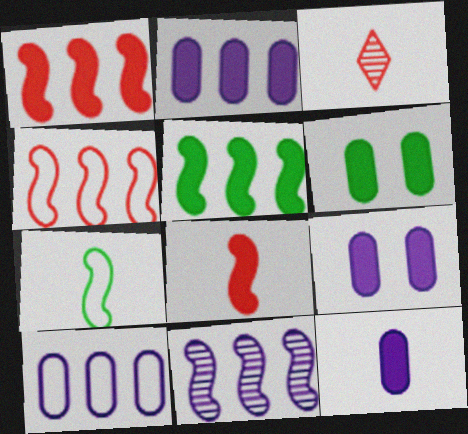[[2, 9, 12], 
[3, 7, 12], 
[4, 5, 11]]